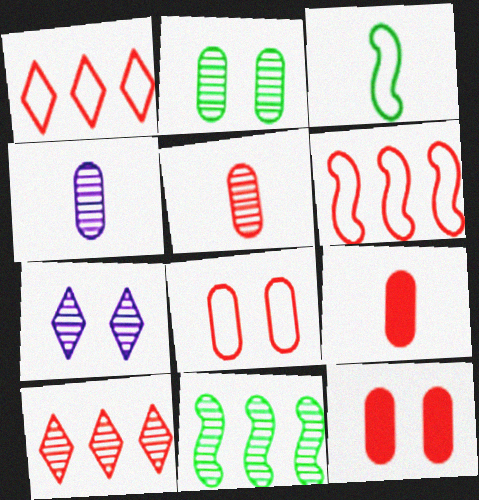[[5, 7, 11]]